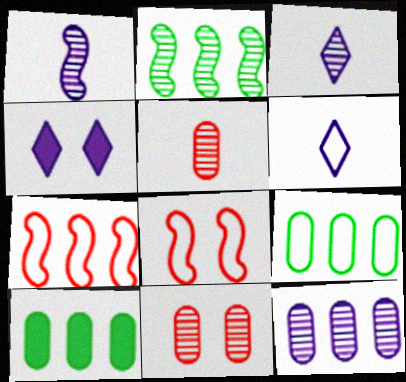[[2, 3, 11], 
[3, 8, 10], 
[6, 8, 9]]